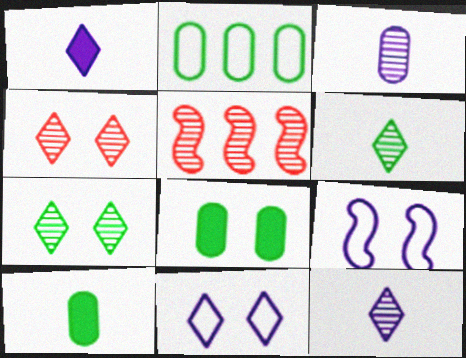[[3, 5, 7], 
[4, 8, 9], 
[5, 10, 11]]